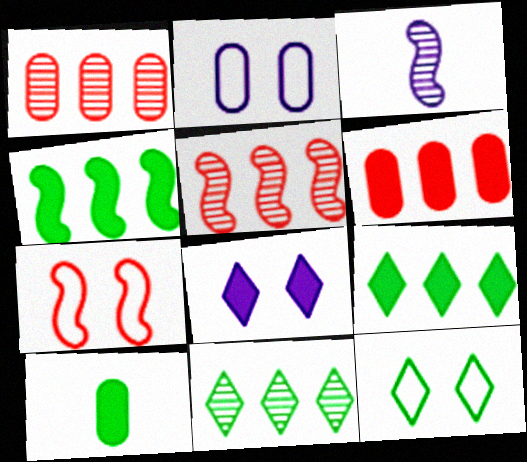[[1, 2, 10], 
[2, 7, 12], 
[3, 4, 7], 
[3, 6, 12]]